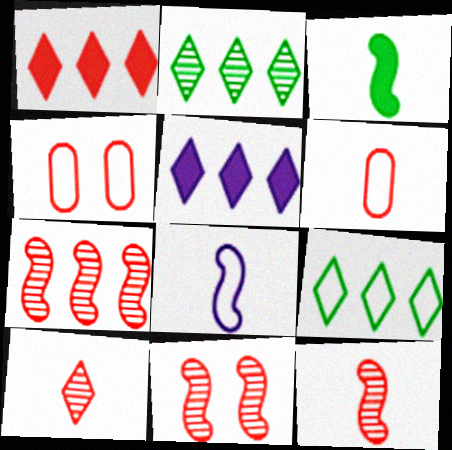[[1, 4, 12], 
[1, 6, 11], 
[3, 8, 12], 
[4, 8, 9], 
[7, 11, 12]]